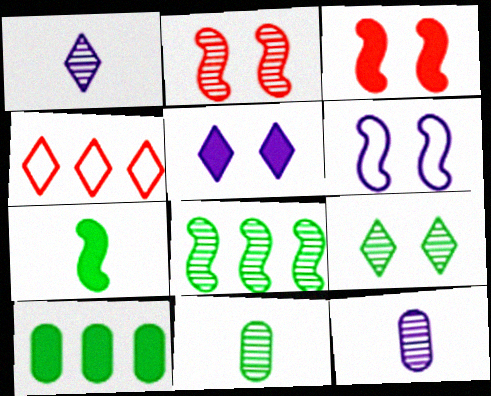[[8, 9, 11]]